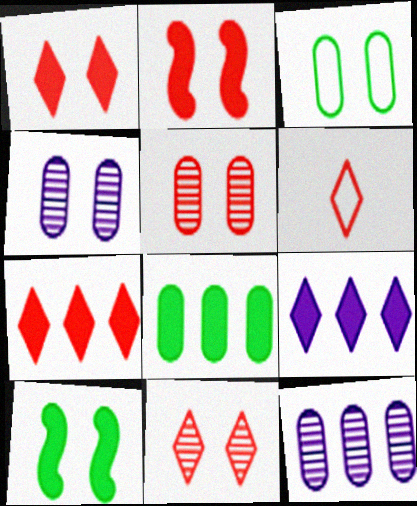[[6, 7, 11], 
[6, 10, 12]]